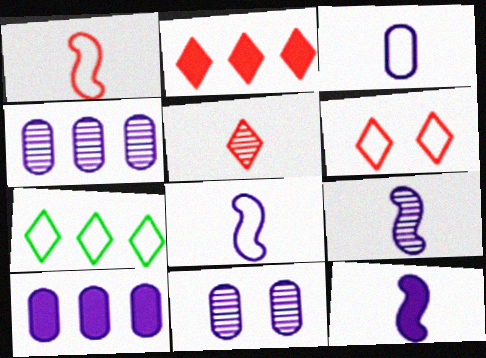[[2, 5, 6], 
[3, 10, 11], 
[8, 9, 12]]